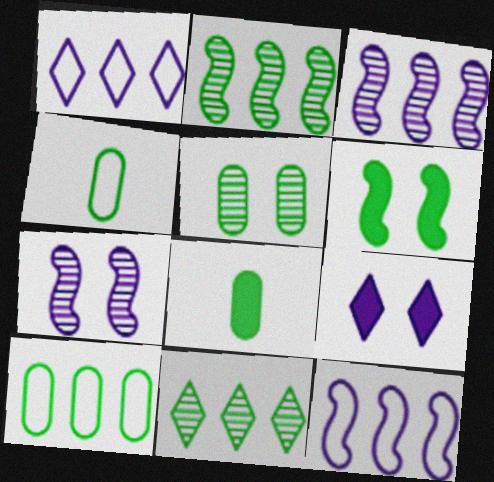[[4, 6, 11], 
[5, 8, 10]]